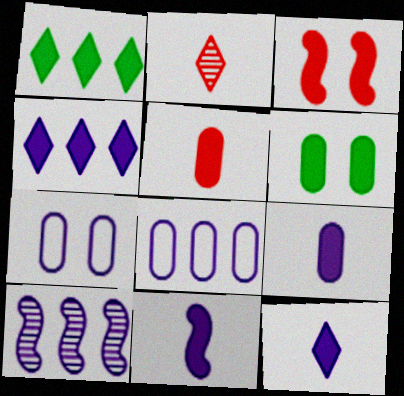[[1, 3, 9], 
[4, 8, 10], 
[7, 10, 12], 
[9, 11, 12]]